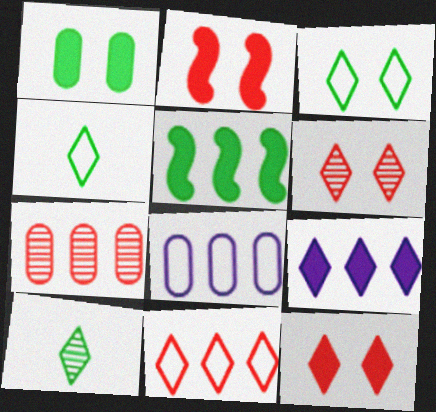[[2, 8, 10], 
[4, 6, 9]]